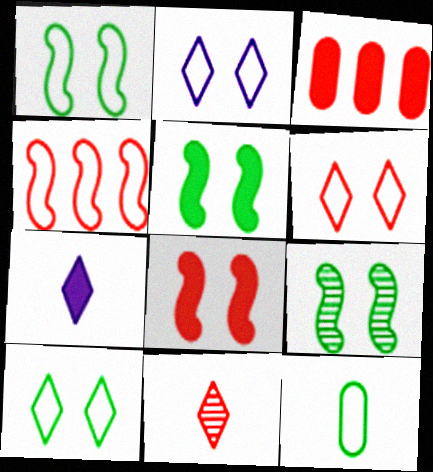[[1, 5, 9], 
[2, 4, 12], 
[2, 6, 10], 
[3, 5, 7]]